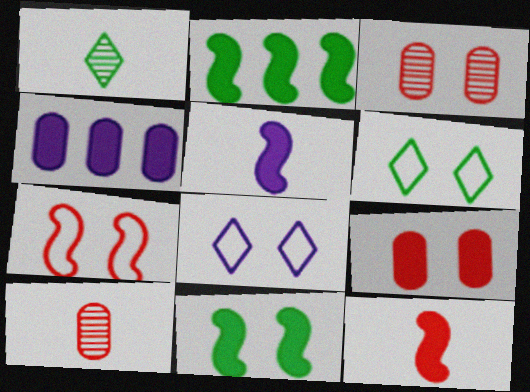[[1, 4, 7], 
[2, 8, 10], 
[3, 8, 11]]